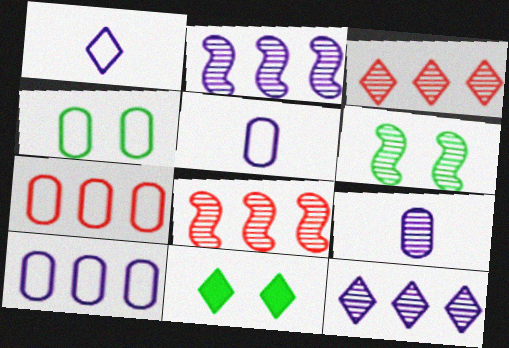[[1, 3, 11], 
[3, 6, 9], 
[4, 5, 7], 
[4, 6, 11], 
[5, 8, 11]]